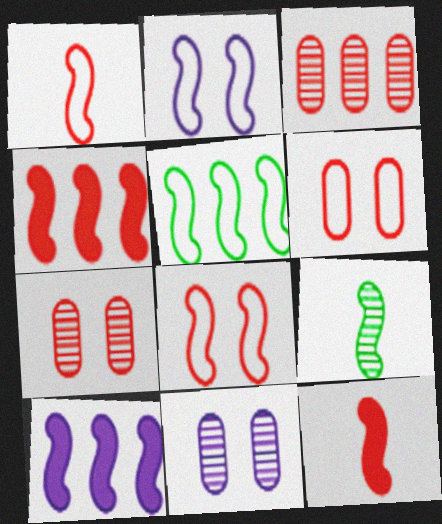[[1, 2, 5], 
[2, 4, 9], 
[8, 9, 10]]